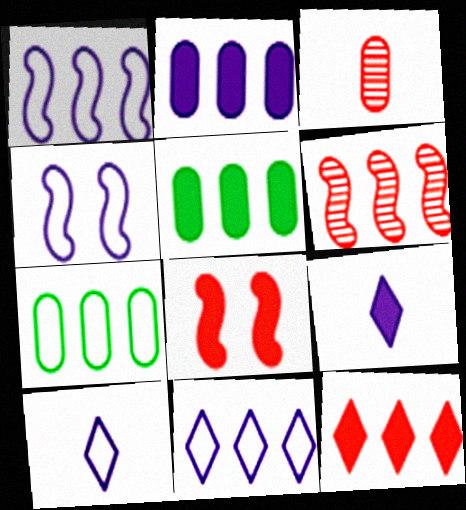[[5, 6, 11], 
[5, 8, 9]]